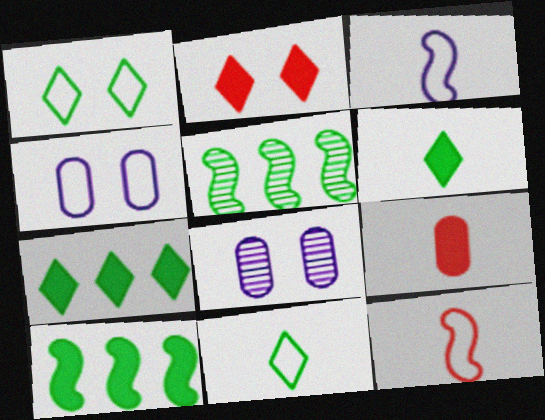[[7, 8, 12]]